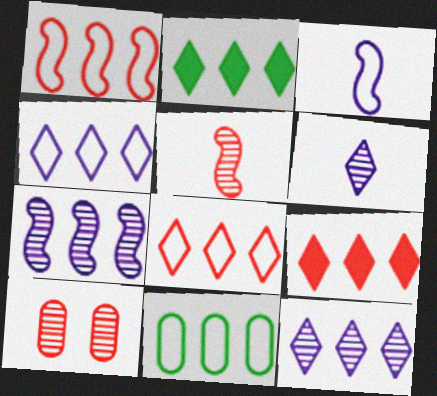[[1, 4, 11], 
[2, 3, 10], 
[2, 8, 12], 
[7, 9, 11]]